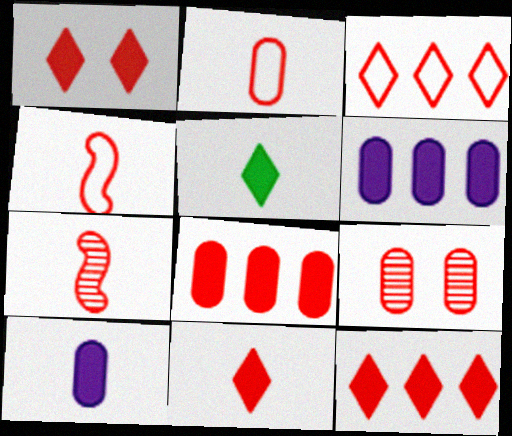[[1, 11, 12], 
[2, 7, 11], 
[2, 8, 9], 
[4, 9, 12]]